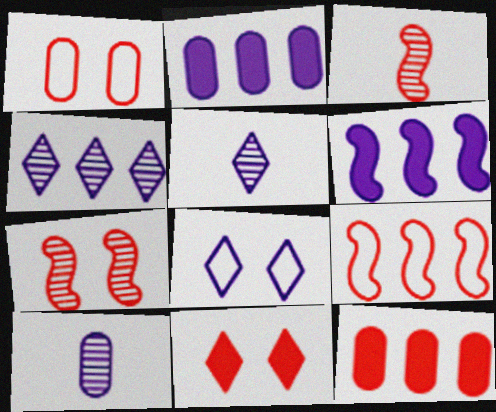[[1, 7, 11], 
[6, 8, 10]]